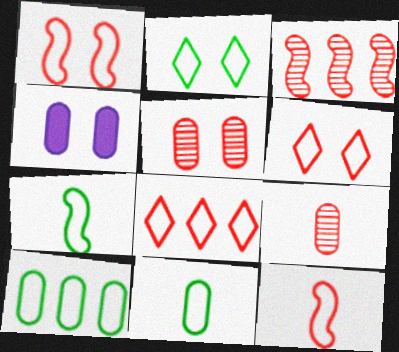[[2, 7, 10], 
[4, 9, 10]]